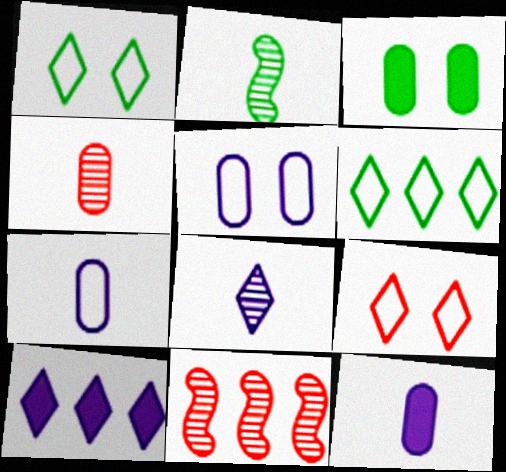[[1, 11, 12], 
[2, 3, 6], 
[2, 4, 8]]